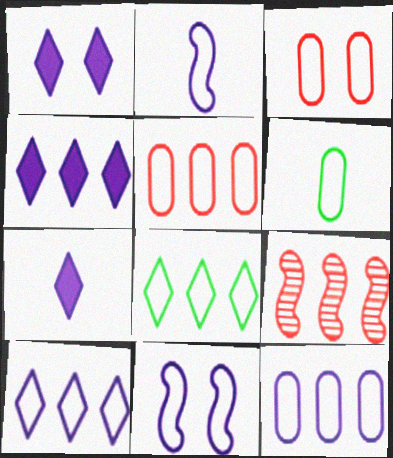[[1, 4, 7], 
[1, 6, 9], 
[2, 3, 8], 
[3, 6, 12]]